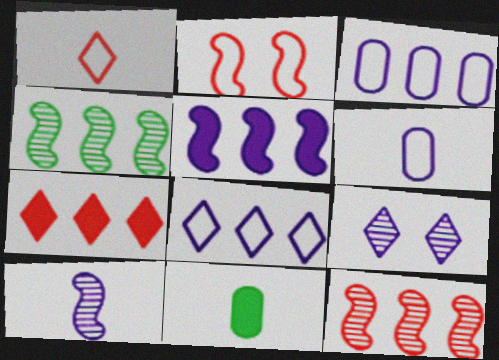[[1, 10, 11], 
[3, 4, 7], 
[5, 6, 9]]